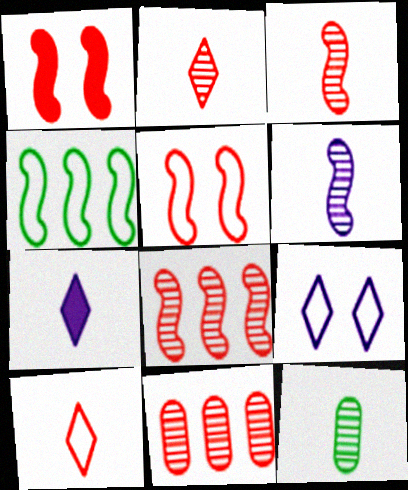[[1, 4, 6], 
[1, 10, 11], 
[2, 6, 12]]